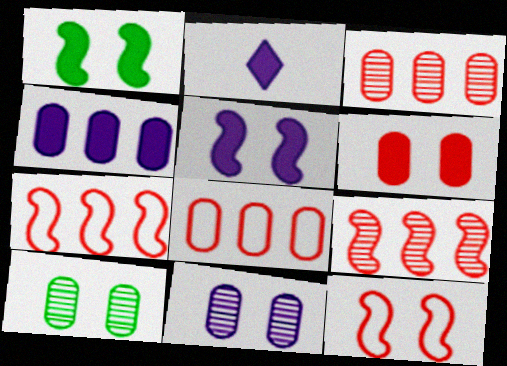[[2, 4, 5], 
[2, 7, 10]]